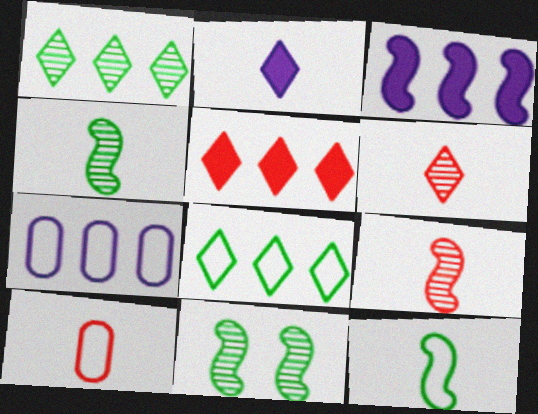[[2, 4, 10]]